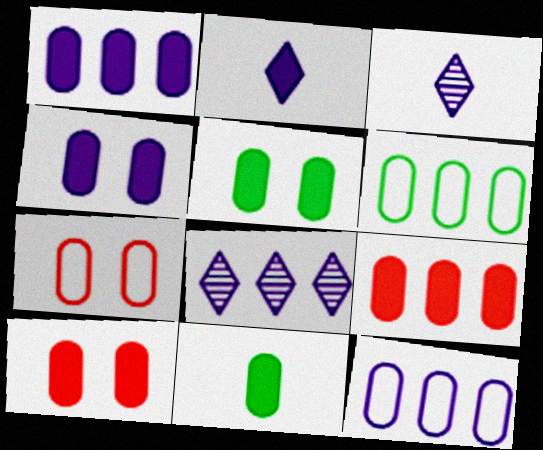[[1, 10, 11], 
[4, 5, 10], 
[4, 9, 11]]